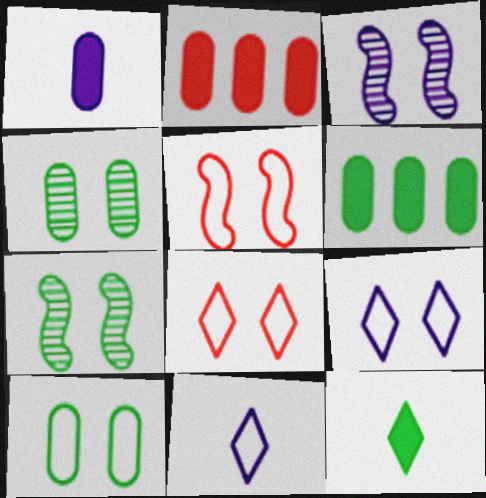[[2, 7, 11], 
[5, 9, 10]]